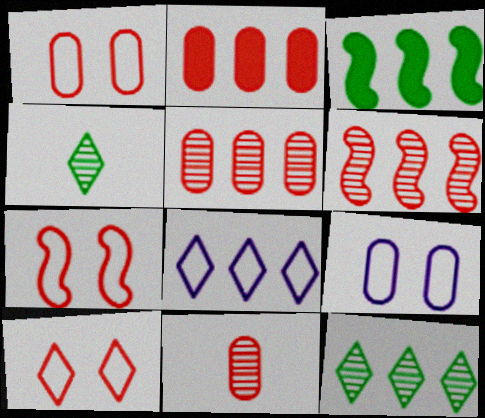[[1, 2, 11], 
[1, 7, 10], 
[3, 5, 8]]